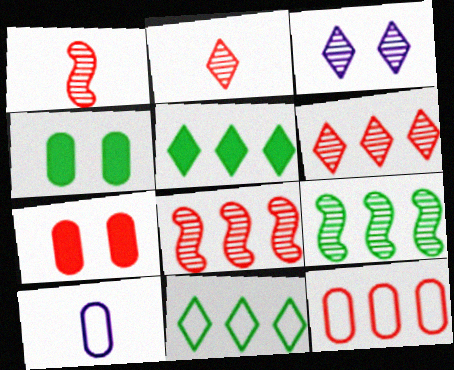[]